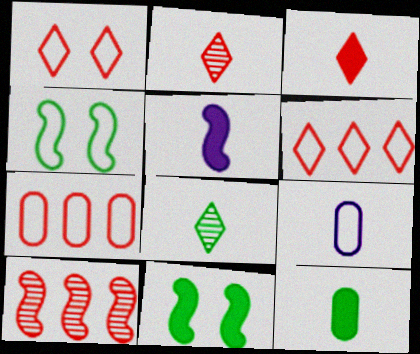[[3, 5, 12], 
[4, 5, 10], 
[4, 6, 9]]